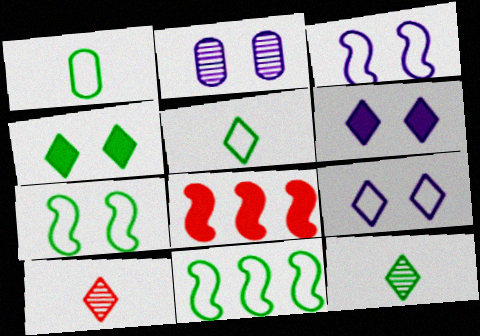[[2, 3, 6], 
[2, 5, 8]]